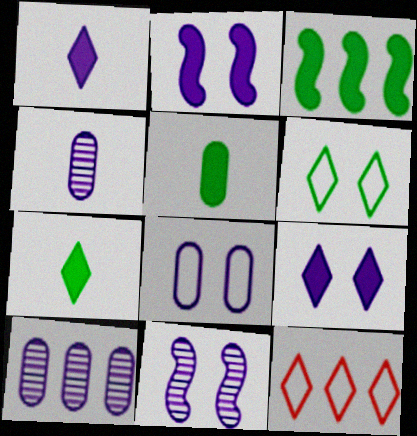[[3, 10, 12], 
[5, 11, 12], 
[8, 9, 11]]